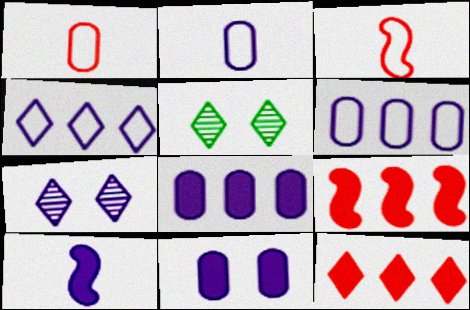[[2, 5, 9], 
[3, 5, 8], 
[6, 7, 10]]